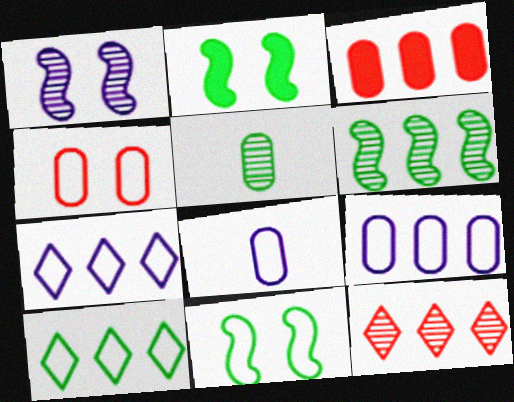[[1, 5, 12], 
[2, 5, 10], 
[2, 8, 12], 
[3, 6, 7]]